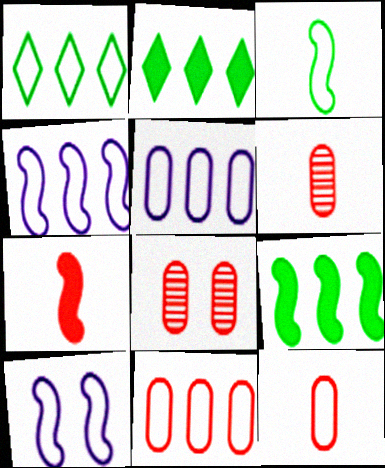[[1, 4, 11], 
[1, 10, 12], 
[2, 6, 10]]